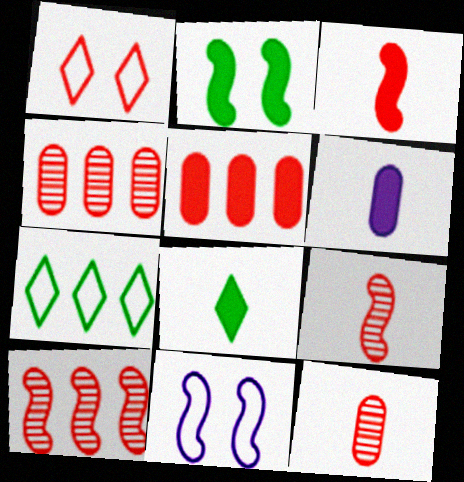[[1, 3, 4], 
[1, 5, 9], 
[3, 6, 8], 
[4, 8, 11]]